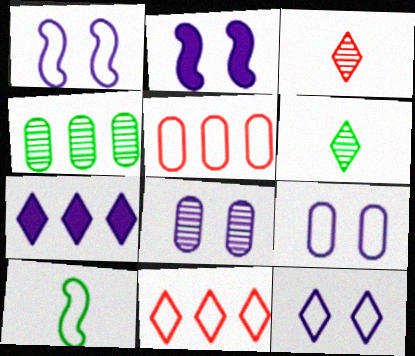[[1, 9, 12], 
[2, 5, 6], 
[2, 8, 12], 
[5, 10, 12], 
[9, 10, 11]]